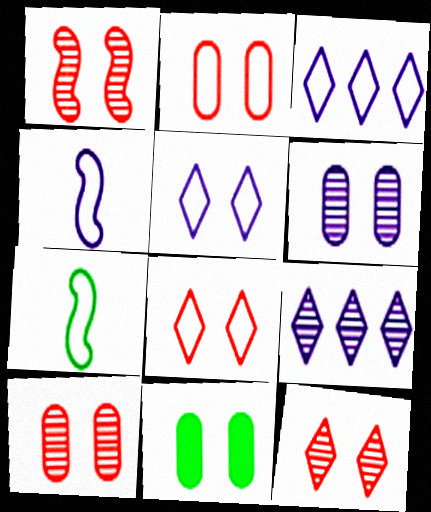[[1, 5, 11], 
[1, 10, 12], 
[2, 3, 7], 
[2, 6, 11]]